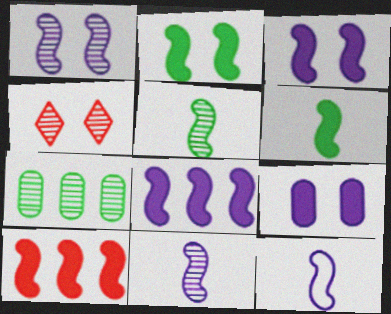[[1, 8, 12], 
[3, 6, 10], 
[4, 7, 11]]